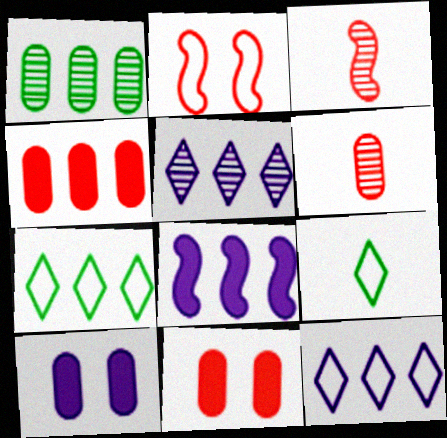[[3, 7, 10]]